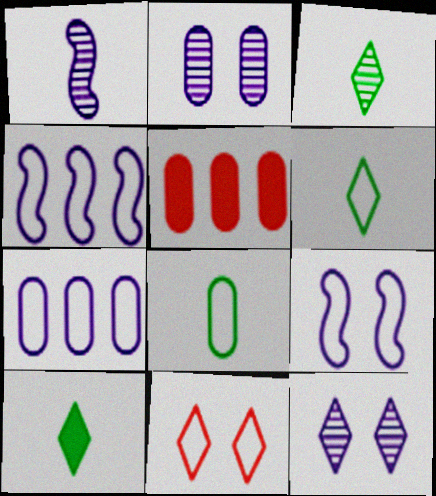[[2, 5, 8], 
[3, 5, 9], 
[3, 6, 10], 
[4, 8, 11]]